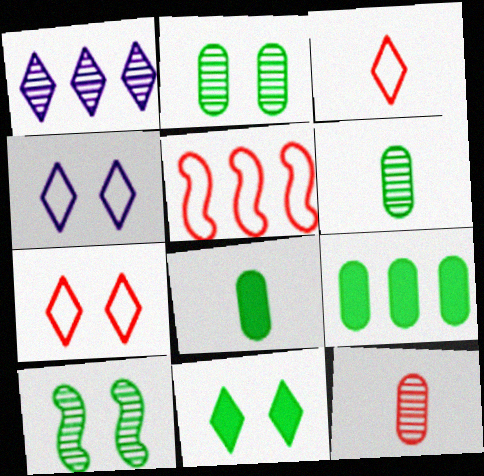[[1, 3, 11], 
[1, 5, 9], 
[1, 10, 12]]